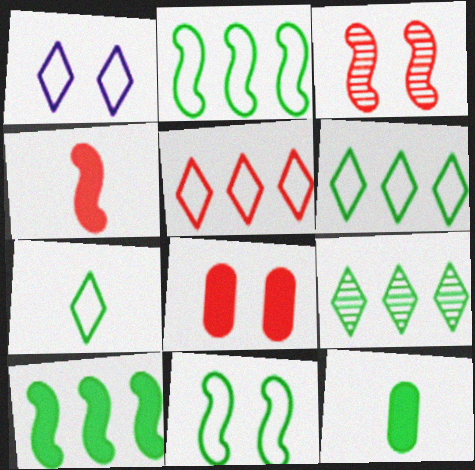[[1, 5, 7], 
[9, 11, 12]]